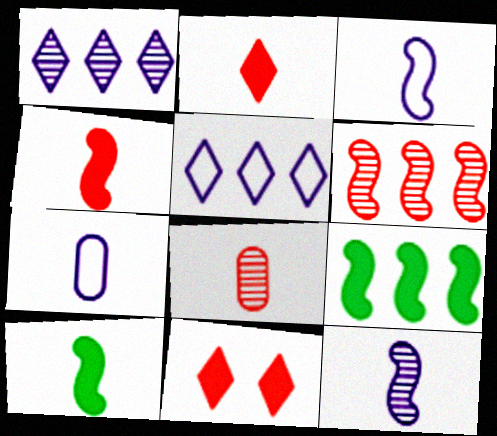[]